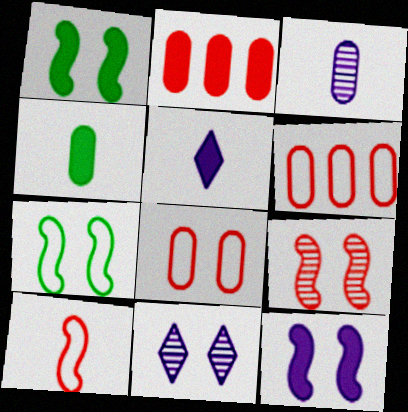[[1, 2, 5], 
[1, 8, 11], 
[7, 9, 12]]